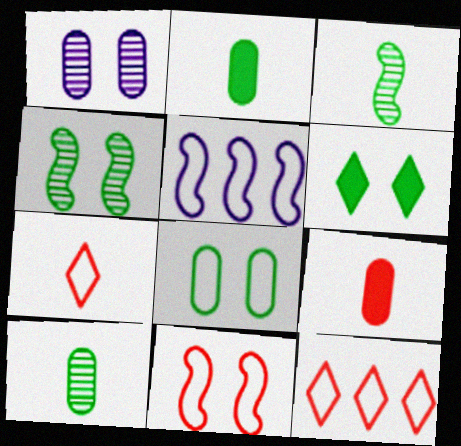[[1, 6, 11], 
[4, 6, 8], 
[5, 7, 8]]